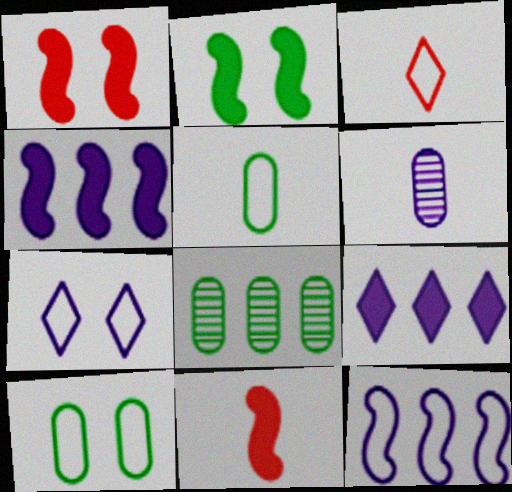[[2, 4, 11], 
[3, 10, 12], 
[4, 6, 7], 
[7, 8, 11]]